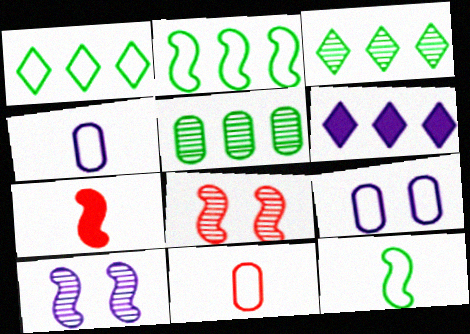[[2, 7, 10], 
[3, 7, 9], 
[4, 6, 10]]